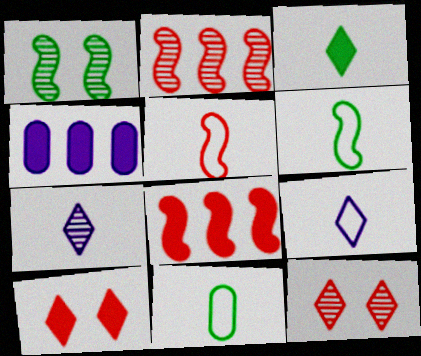[[4, 6, 12], 
[5, 9, 11]]